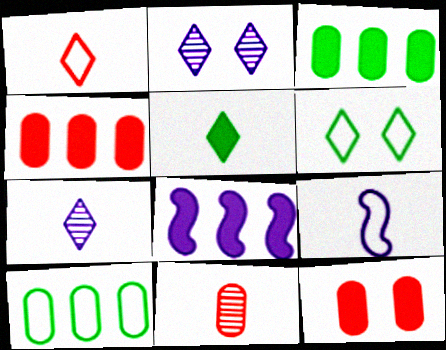[[1, 5, 7], 
[5, 8, 12], 
[5, 9, 11], 
[6, 8, 11]]